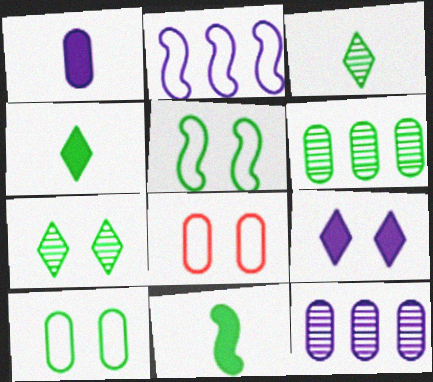[[1, 6, 8], 
[4, 5, 6]]